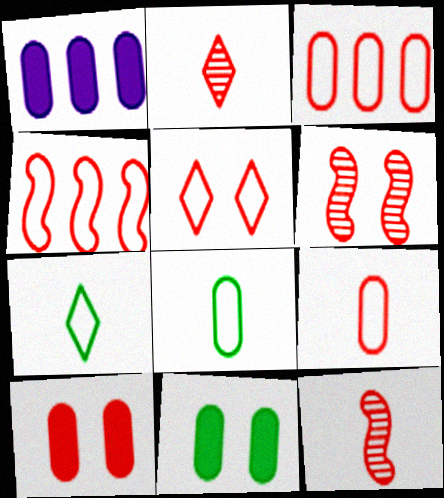[[1, 6, 7], 
[2, 4, 10], 
[4, 5, 9], 
[5, 6, 10]]